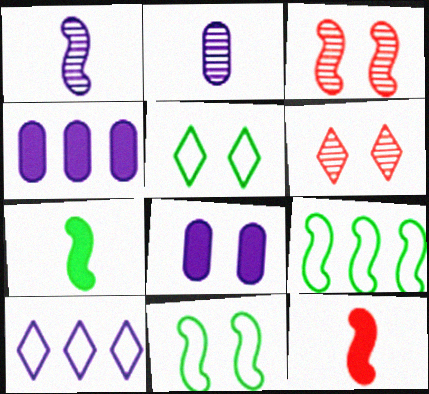[[1, 8, 10], 
[3, 5, 8], 
[6, 8, 11]]